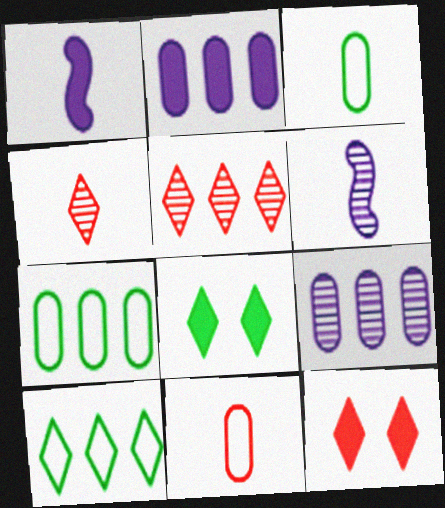[[1, 3, 4], 
[6, 7, 12]]